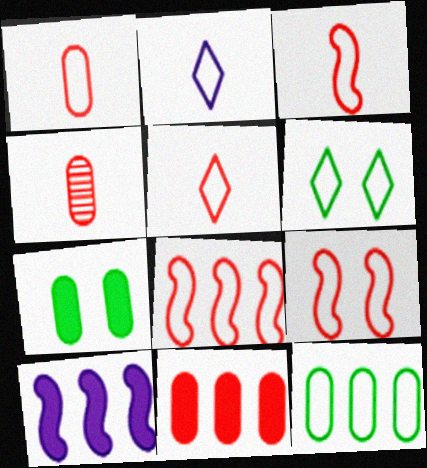[[1, 3, 5], 
[2, 9, 12], 
[3, 8, 9], 
[4, 6, 10]]